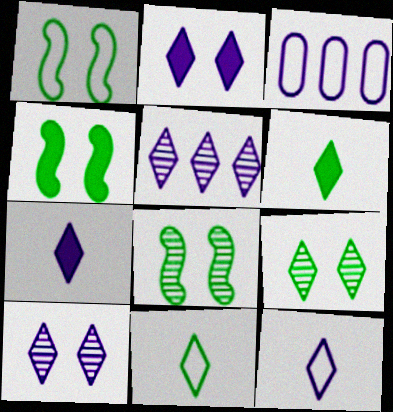[[1, 4, 8], 
[2, 5, 12]]